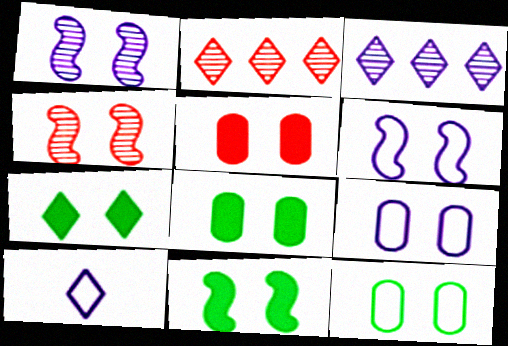[[2, 7, 10], 
[4, 6, 11], 
[4, 7, 9], 
[7, 8, 11]]